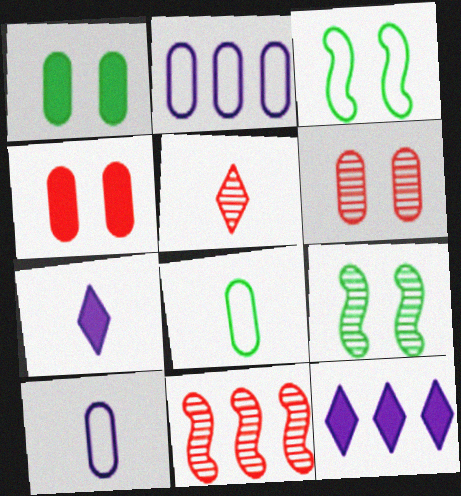[[5, 6, 11]]